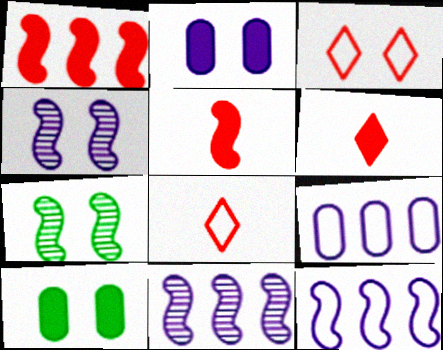[[2, 3, 7], 
[3, 4, 10], 
[5, 7, 12], 
[6, 7, 9], 
[8, 10, 11]]